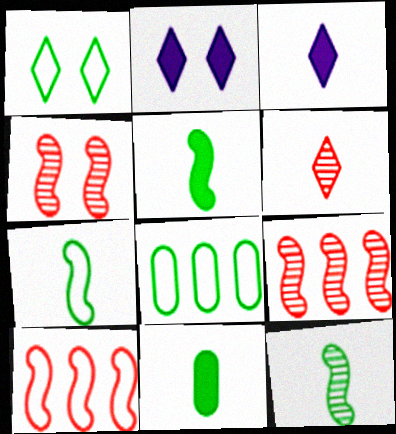[[1, 7, 8], 
[3, 4, 8], 
[5, 7, 12]]